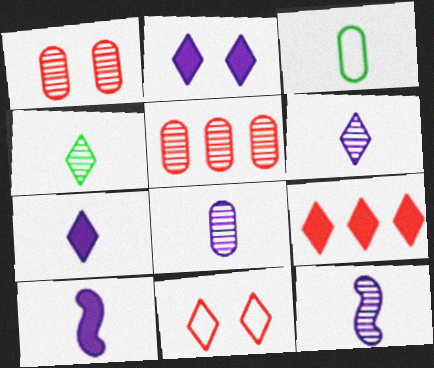[[6, 8, 12]]